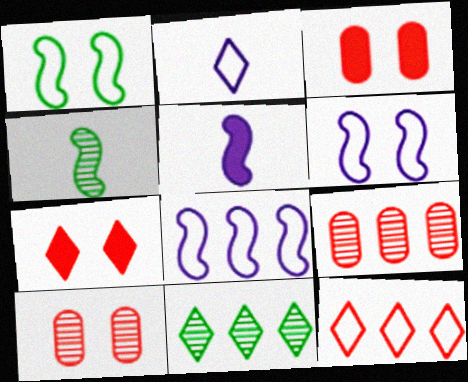[[2, 7, 11]]